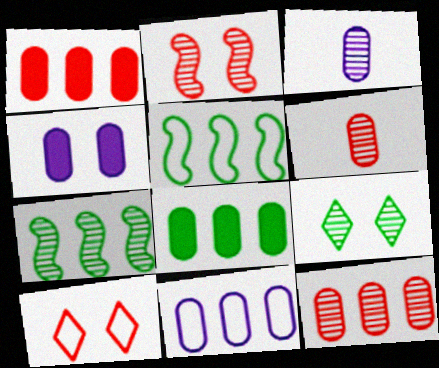[[3, 4, 11], 
[8, 11, 12]]